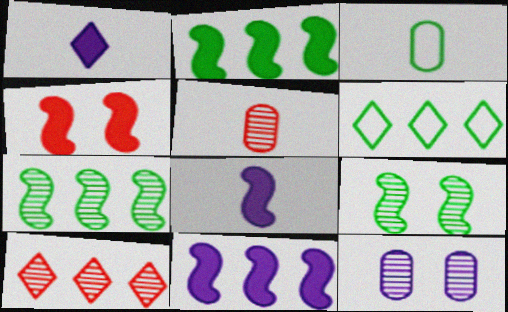[[2, 4, 8]]